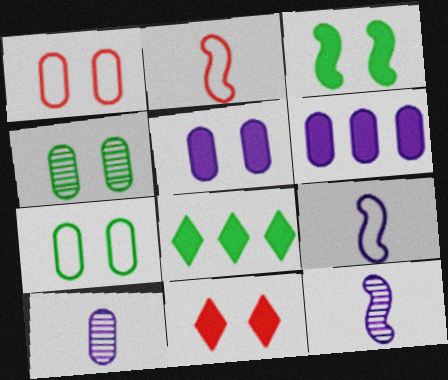[[1, 4, 5], 
[1, 8, 12], 
[3, 5, 11]]